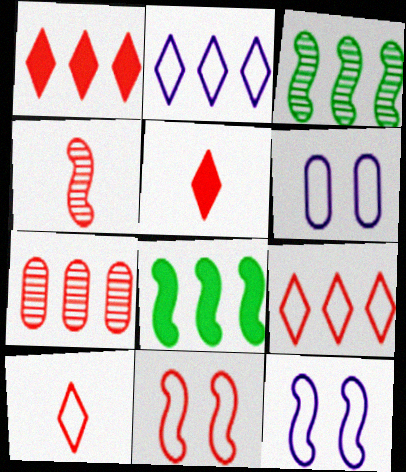[[2, 7, 8], 
[3, 5, 6], 
[4, 8, 12], 
[5, 7, 11]]